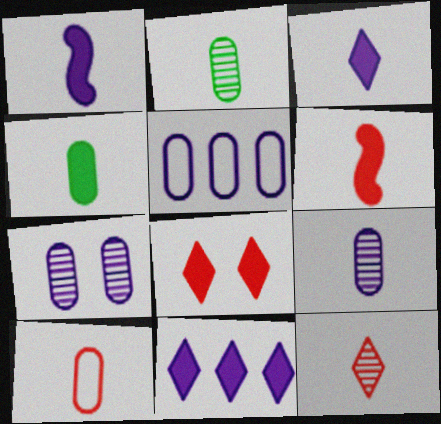[[3, 4, 6], 
[4, 9, 10], 
[6, 10, 12]]